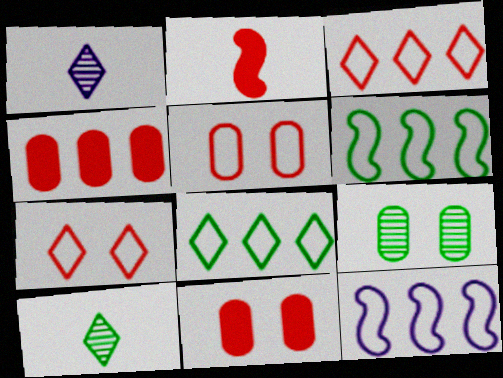[[1, 6, 11], 
[10, 11, 12]]